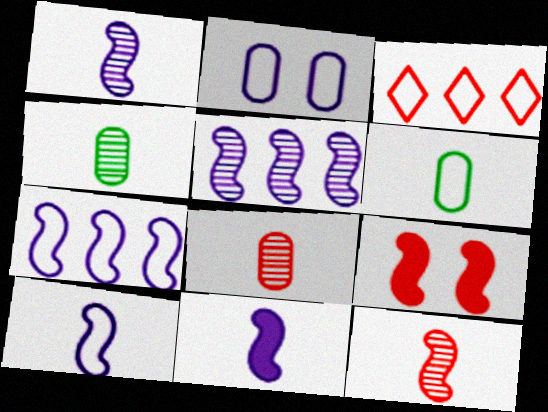[[1, 10, 11], 
[3, 8, 9]]